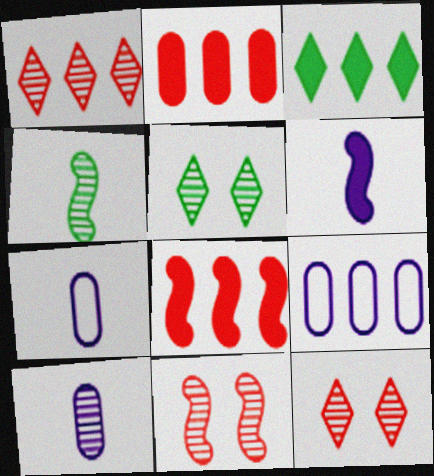[[3, 7, 11], 
[5, 7, 8]]